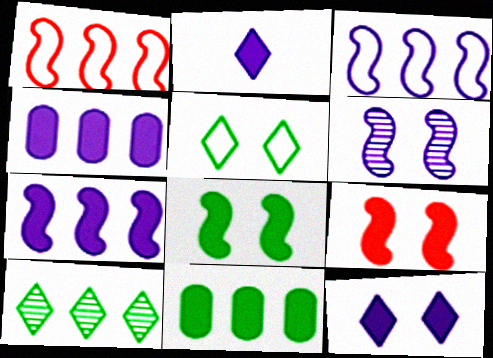[[1, 4, 10], 
[2, 9, 11]]